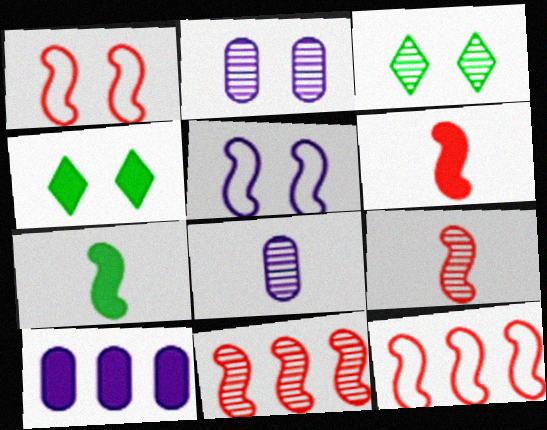[[1, 2, 4], 
[1, 6, 11], 
[3, 8, 11], 
[4, 6, 10], 
[4, 8, 12], 
[5, 7, 11]]